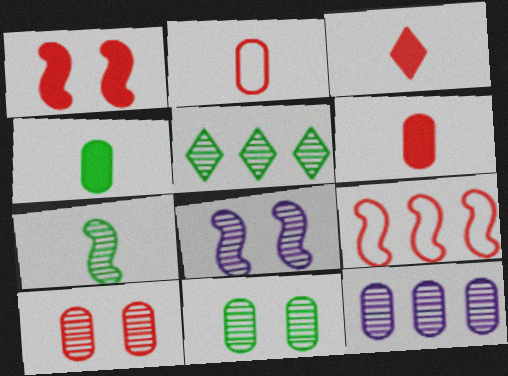[[3, 9, 10], 
[5, 7, 11]]